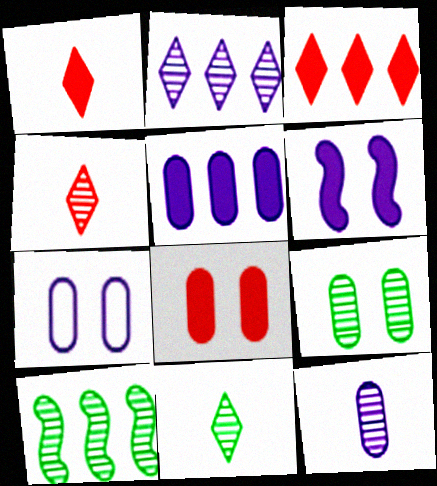[[1, 7, 10], 
[5, 7, 12], 
[7, 8, 9], 
[9, 10, 11]]